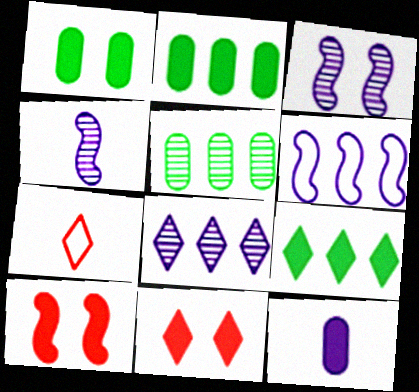[[2, 3, 7], 
[9, 10, 12]]